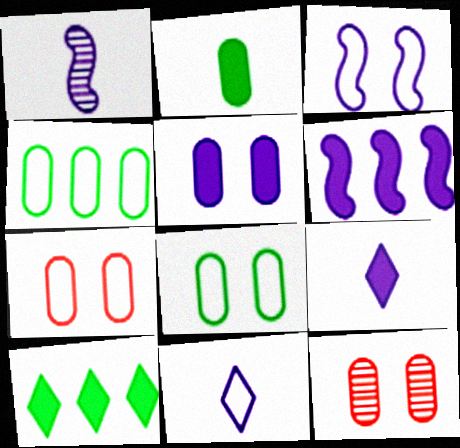[[1, 3, 6], 
[1, 7, 10], 
[5, 6, 9], 
[5, 8, 12]]